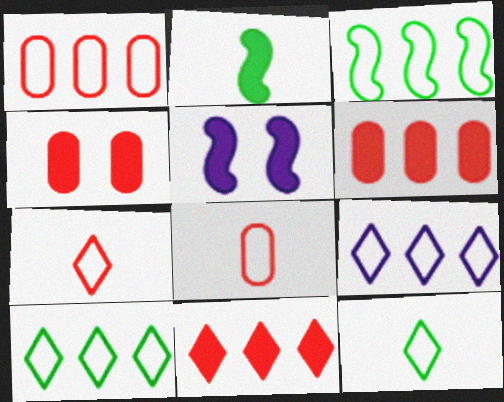[[1, 3, 9]]